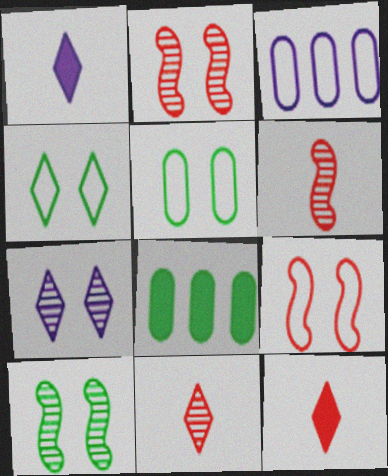[[3, 10, 12]]